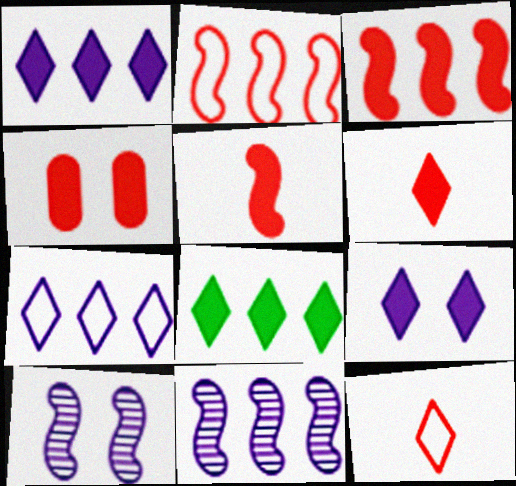[[3, 4, 6], 
[6, 8, 9]]